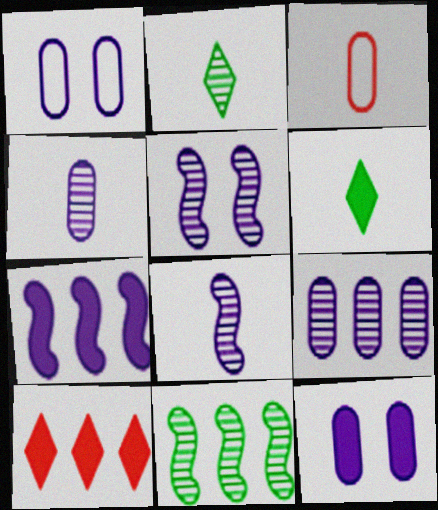[[3, 6, 8]]